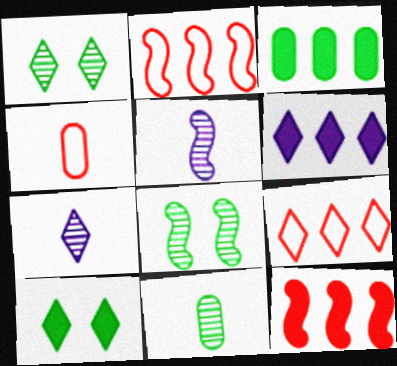[[3, 6, 12], 
[4, 6, 8], 
[7, 9, 10]]